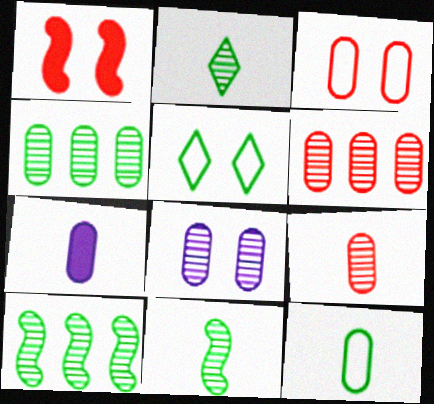[[1, 5, 8], 
[3, 4, 7], 
[4, 8, 9], 
[7, 9, 12]]